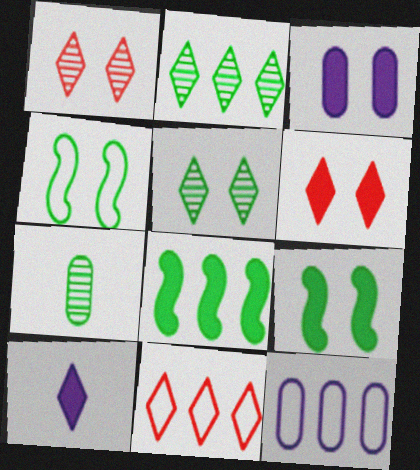[[1, 3, 4], 
[3, 6, 9], 
[5, 10, 11]]